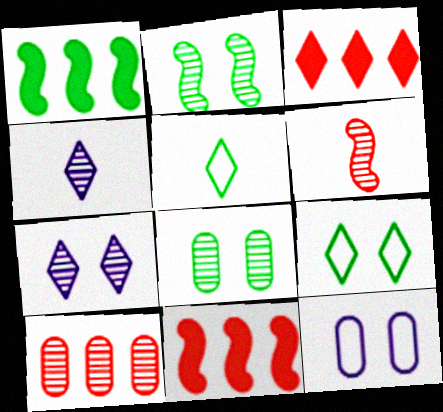[[1, 5, 8], 
[2, 4, 10], 
[3, 4, 9], 
[3, 5, 7]]